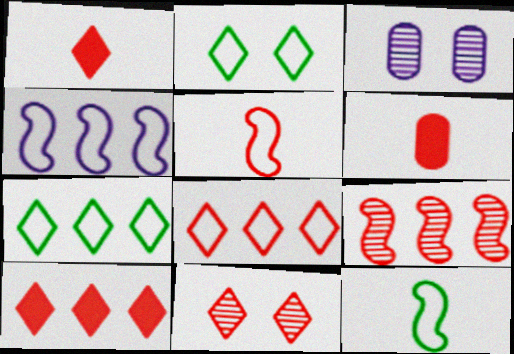[[1, 8, 11], 
[3, 10, 12]]